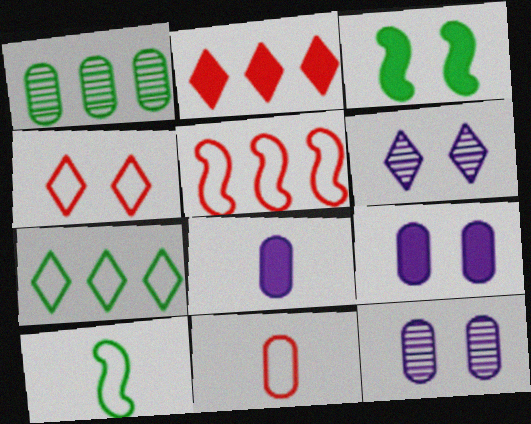[[1, 9, 11], 
[2, 3, 8], 
[2, 10, 12], 
[3, 4, 12], 
[4, 5, 11]]